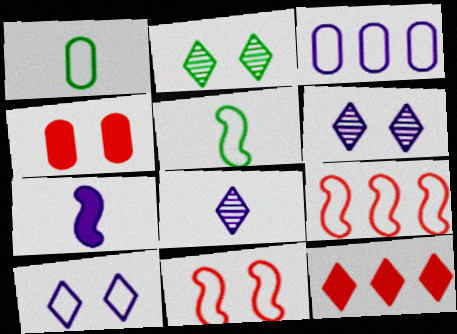[[1, 9, 10], 
[3, 6, 7]]